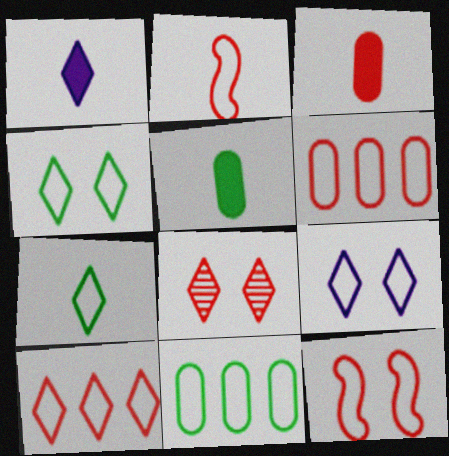[[2, 9, 11], 
[7, 9, 10]]